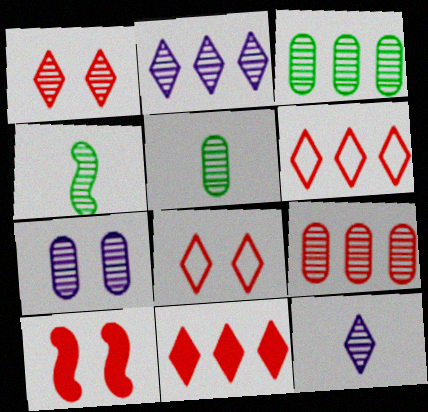[[5, 7, 9]]